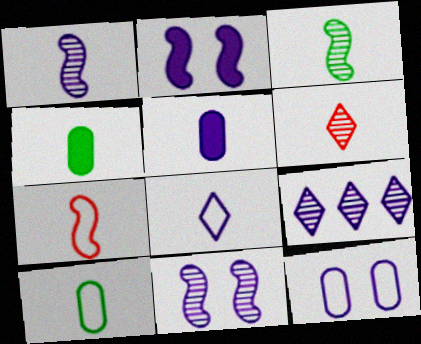[[1, 5, 8], 
[7, 8, 10]]